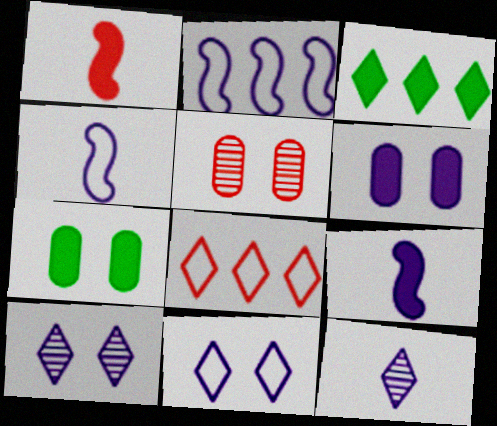[[1, 3, 6], 
[1, 5, 8], 
[2, 6, 12], 
[3, 4, 5]]